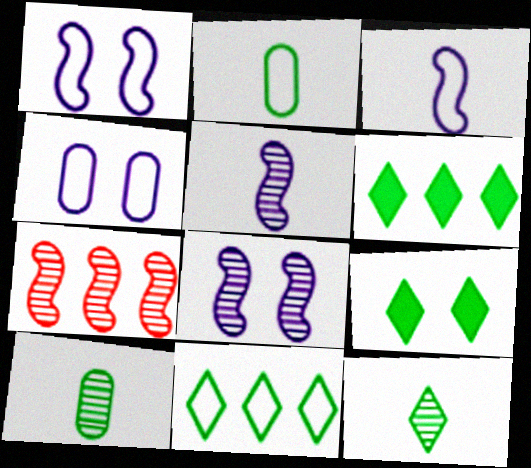[[9, 11, 12]]